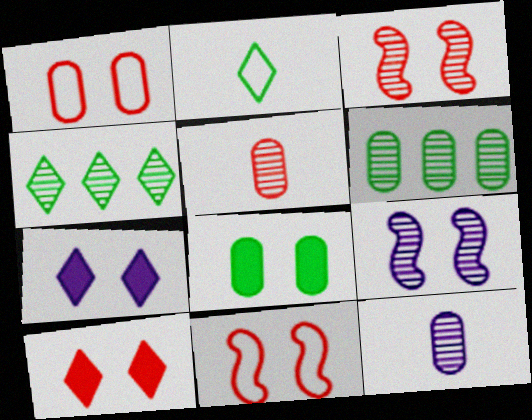[[1, 3, 10], 
[3, 4, 12], 
[4, 5, 9]]